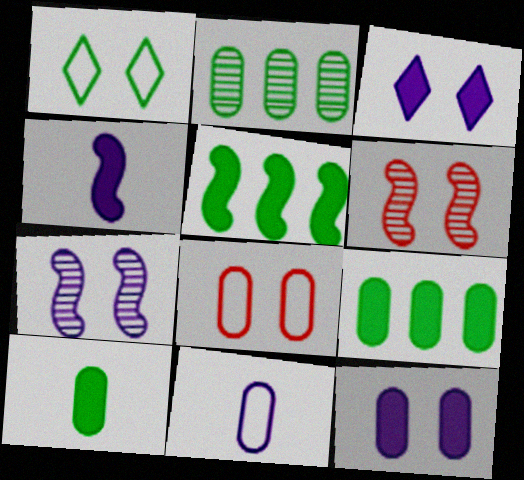[[1, 6, 12]]